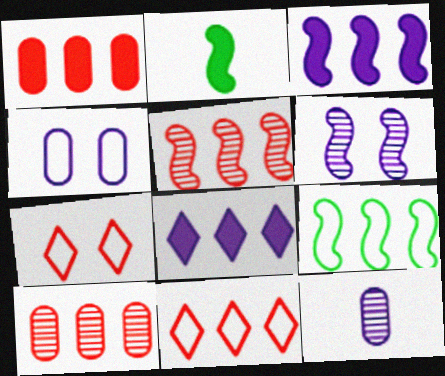[[1, 5, 11], 
[3, 5, 9], 
[8, 9, 10]]